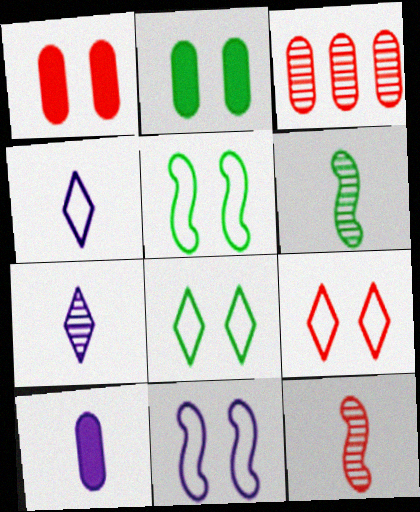[]